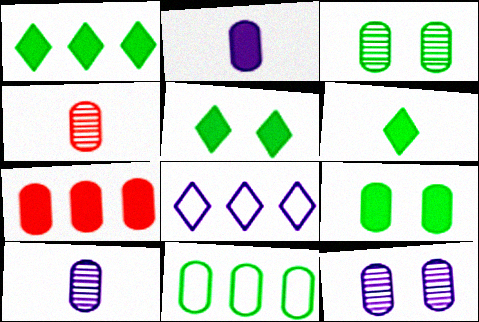[[1, 5, 6], 
[2, 7, 9]]